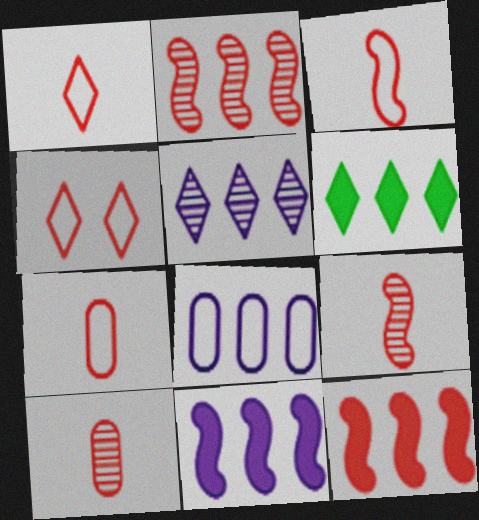[[1, 3, 7], 
[2, 6, 8], 
[4, 10, 12], 
[5, 8, 11]]